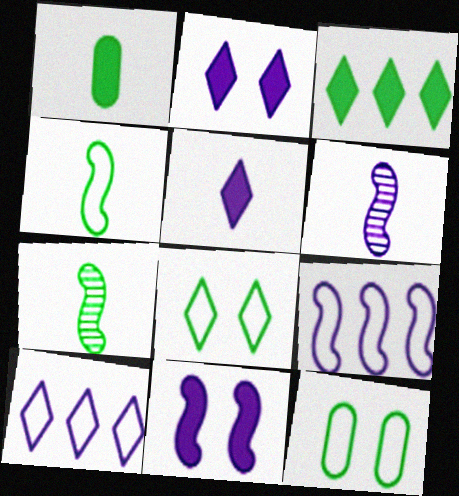[[3, 7, 12], 
[6, 9, 11]]